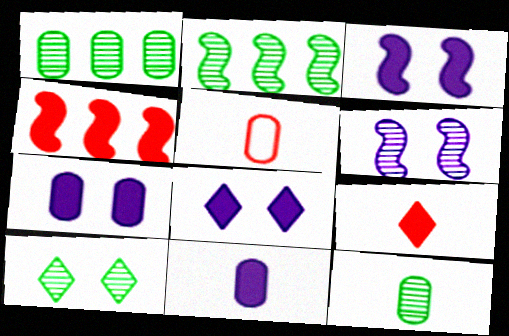[[1, 5, 7], 
[2, 5, 8], 
[2, 10, 12], 
[3, 7, 8], 
[5, 11, 12]]